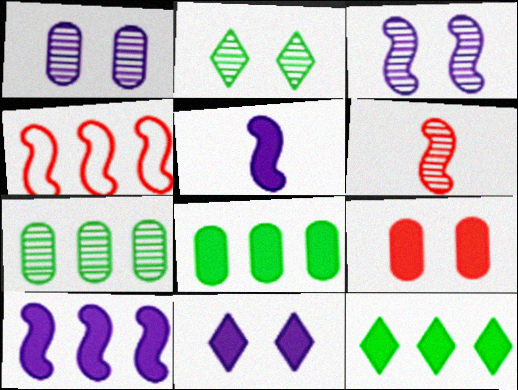[[5, 9, 12]]